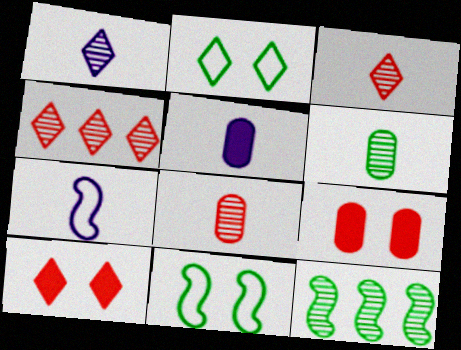[[1, 5, 7], 
[4, 5, 11]]